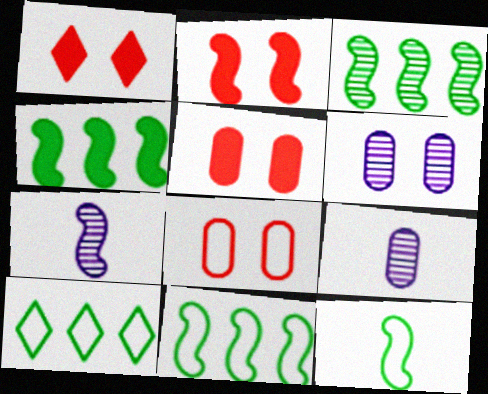[[1, 2, 5], 
[1, 9, 11], 
[2, 7, 11], 
[2, 9, 10], 
[3, 4, 11], 
[5, 7, 10]]